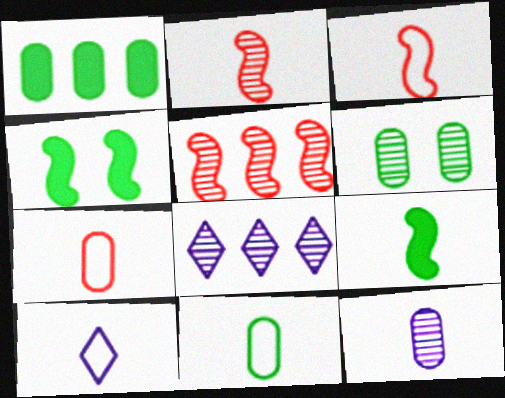[[1, 6, 11], 
[2, 6, 8], 
[3, 10, 11], 
[4, 7, 8]]